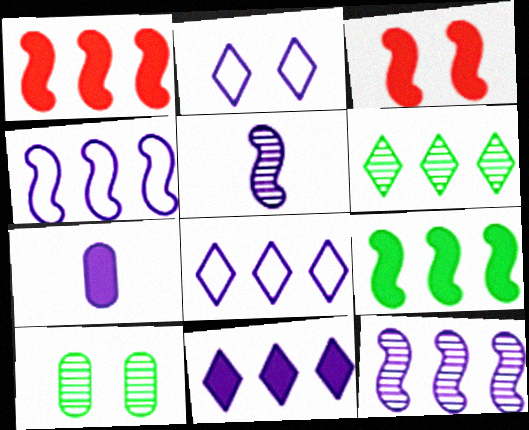[[2, 3, 10], 
[2, 7, 12]]